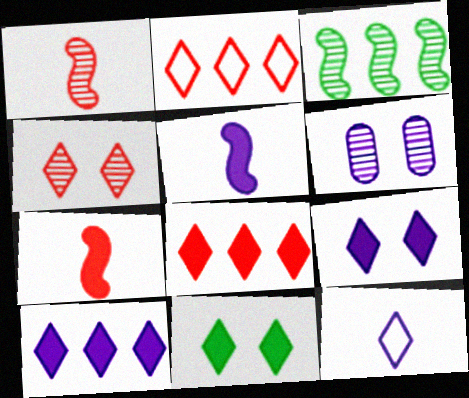[]